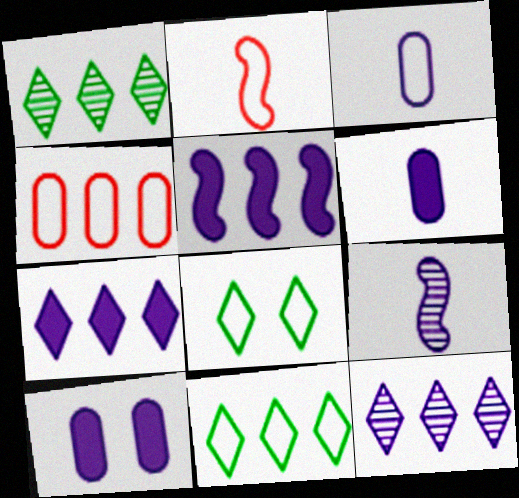[[1, 2, 10], 
[1, 4, 5]]